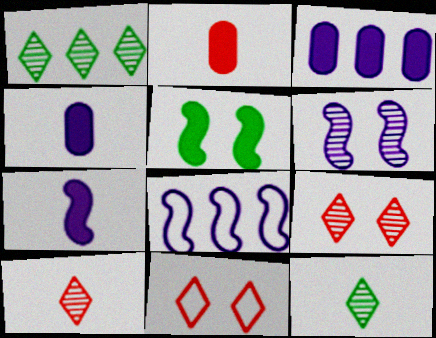[[6, 7, 8]]